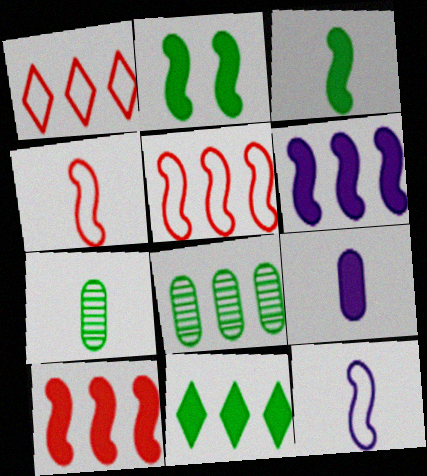[[1, 6, 8]]